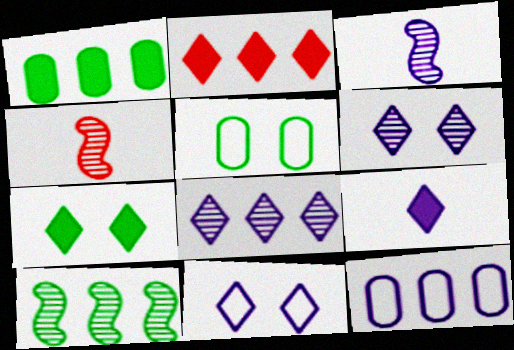[[1, 4, 11], 
[2, 3, 5], 
[2, 7, 9], 
[2, 10, 12], 
[4, 7, 12], 
[8, 9, 11]]